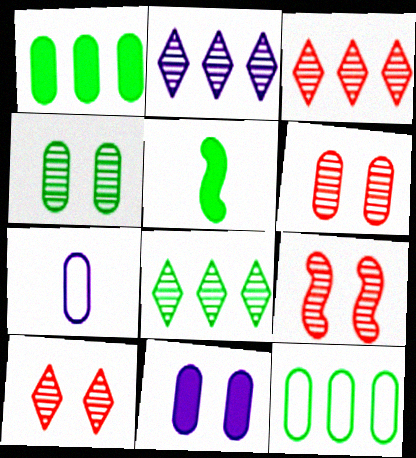[[1, 6, 7], 
[2, 3, 8], 
[6, 9, 10]]